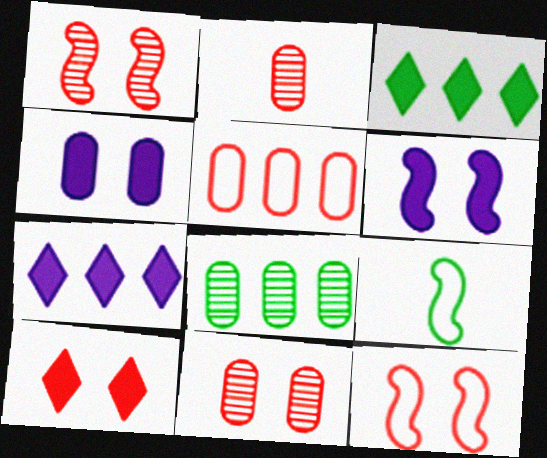[[7, 9, 11], 
[10, 11, 12]]